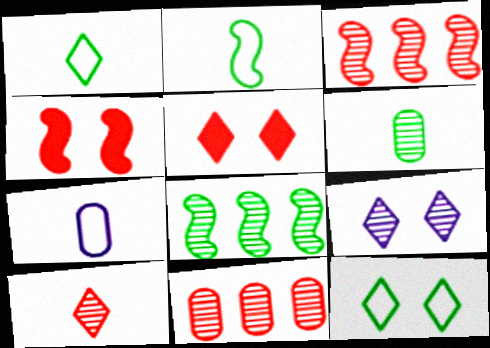[[3, 6, 9], 
[5, 7, 8], 
[5, 9, 12]]